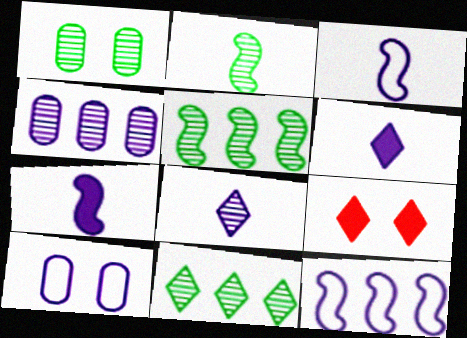[[1, 2, 11]]